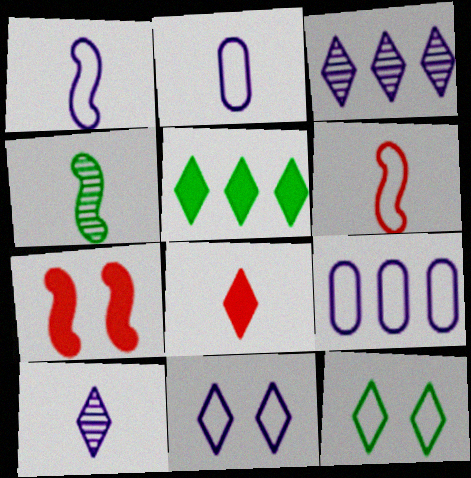[[1, 9, 11], 
[2, 4, 8], 
[3, 8, 12], 
[6, 9, 12]]